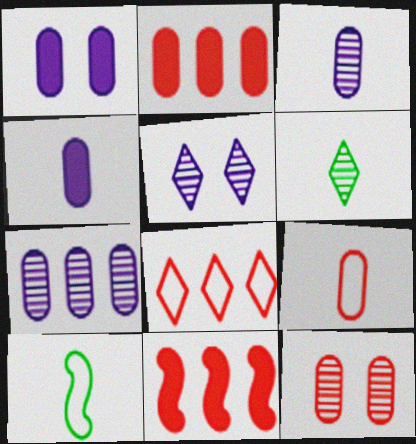[[2, 5, 10], 
[2, 9, 12]]